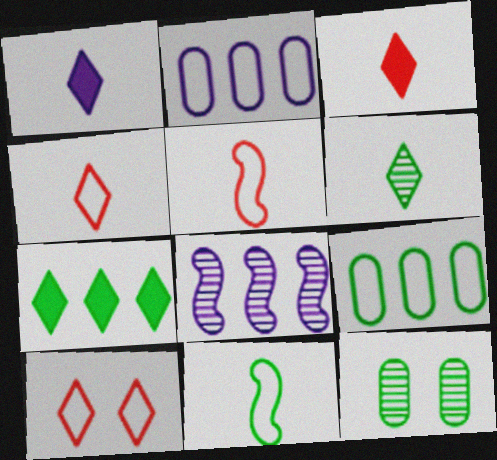[[1, 4, 6], 
[2, 10, 11], 
[7, 11, 12]]